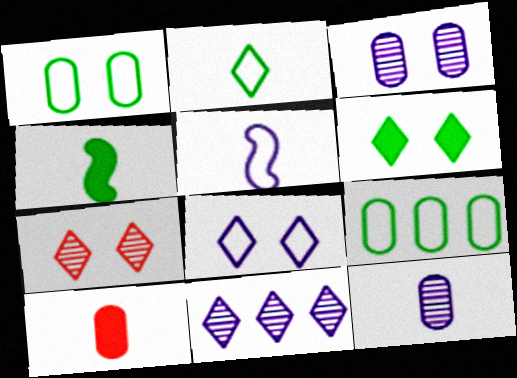[[3, 9, 10], 
[6, 7, 8]]